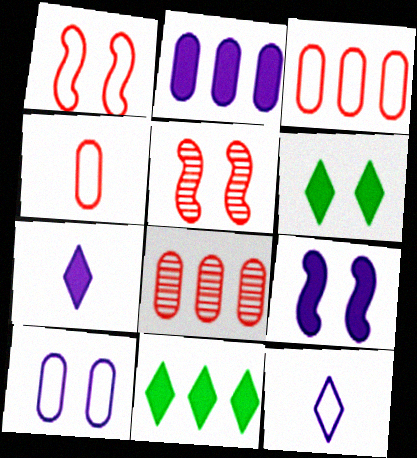[[2, 7, 9], 
[5, 6, 10]]